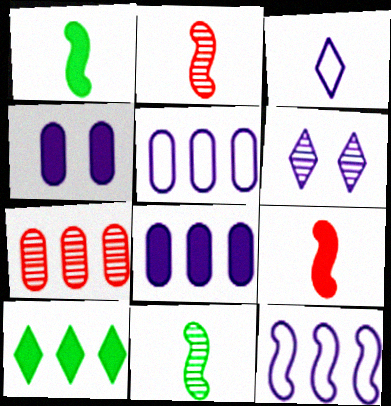[[4, 9, 10], 
[6, 7, 11], 
[7, 10, 12]]